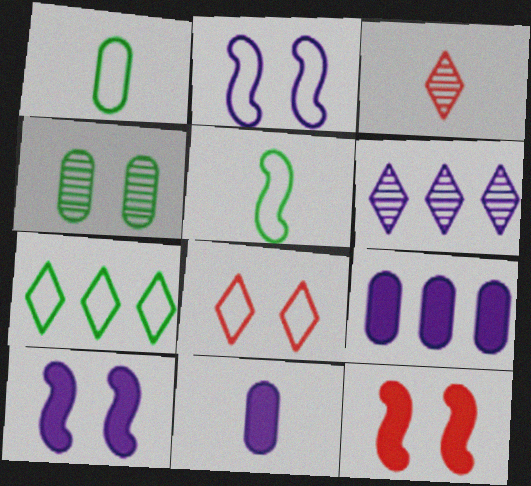[[1, 6, 12], 
[2, 6, 11], 
[3, 5, 11], 
[4, 8, 10]]